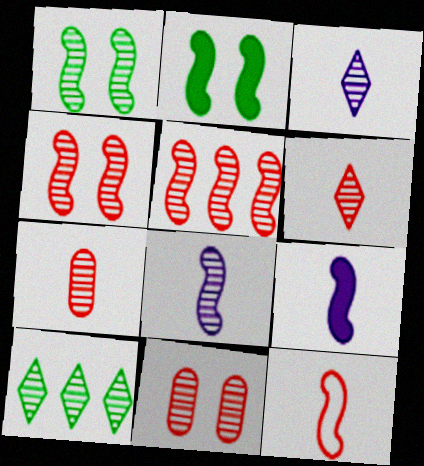[[1, 5, 8], 
[5, 6, 11], 
[8, 10, 11]]